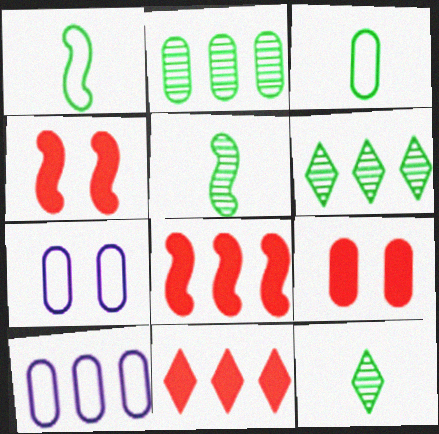[[4, 10, 12], 
[5, 7, 11], 
[6, 8, 10], 
[7, 8, 12]]